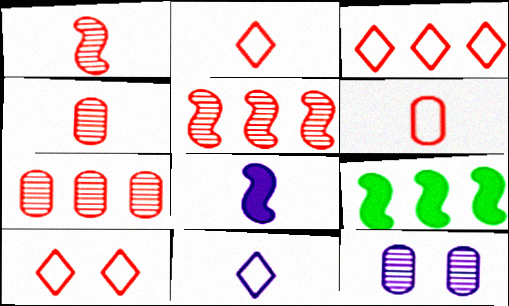[[2, 3, 10], 
[2, 9, 12]]